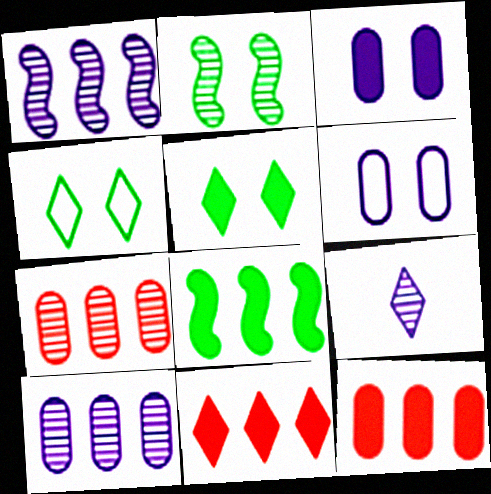[[2, 7, 9], 
[4, 9, 11]]